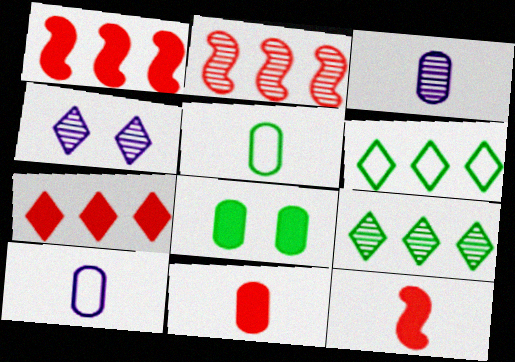[[1, 4, 5], 
[3, 5, 11]]